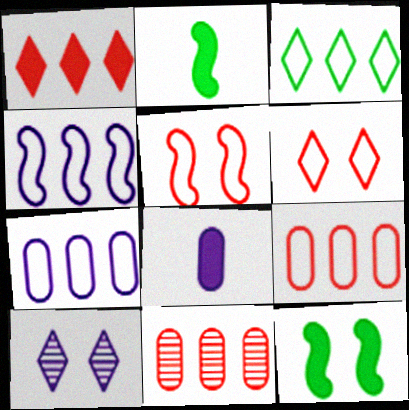[[1, 8, 12], 
[2, 9, 10], 
[3, 4, 9], 
[4, 8, 10]]